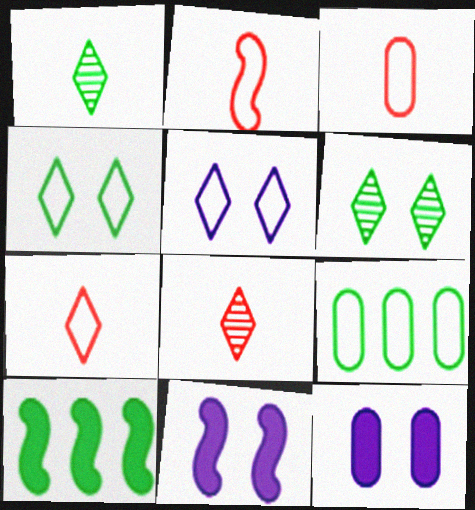[[2, 3, 7], 
[2, 5, 9], 
[8, 9, 11]]